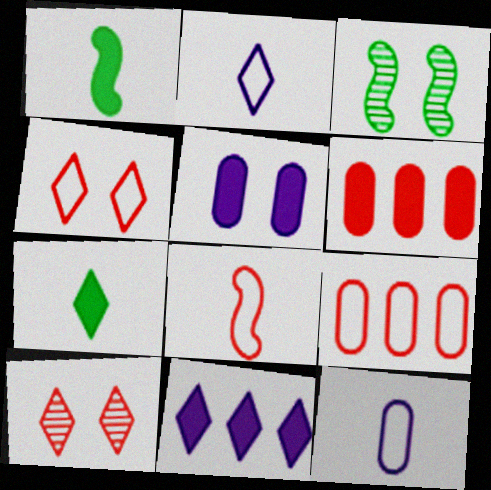[[2, 3, 6], 
[3, 4, 5], 
[4, 8, 9], 
[6, 8, 10]]